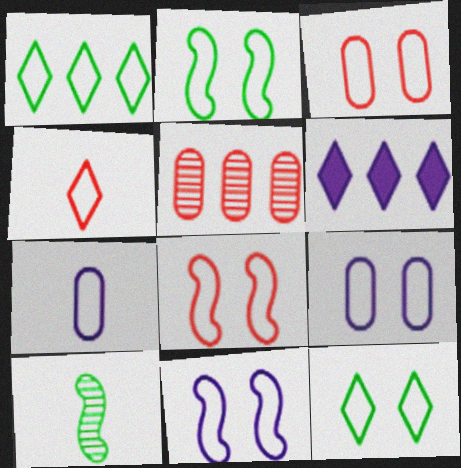[[1, 7, 8], 
[2, 8, 11], 
[3, 6, 10], 
[3, 11, 12], 
[8, 9, 12]]